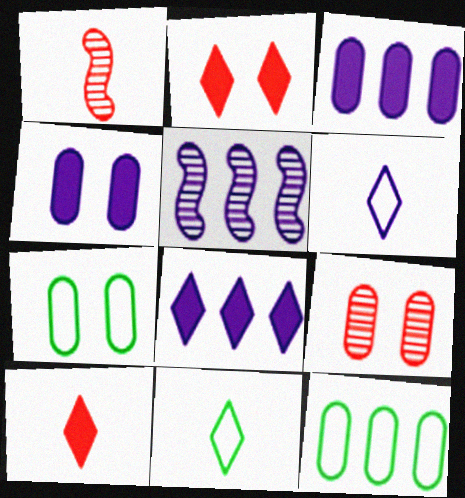[[1, 7, 8], 
[4, 5, 6], 
[4, 7, 9], 
[5, 7, 10]]